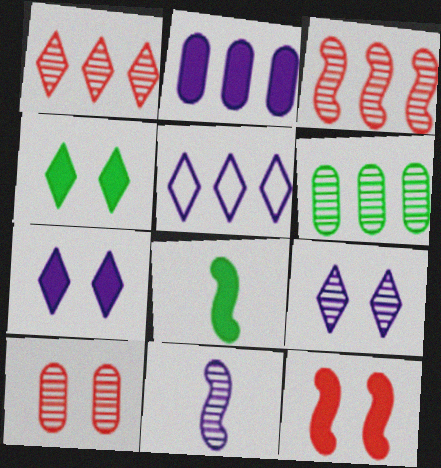[[5, 8, 10]]